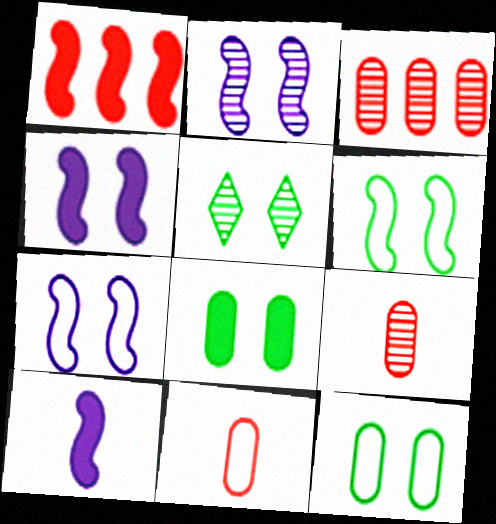[[2, 4, 7], 
[5, 6, 8]]